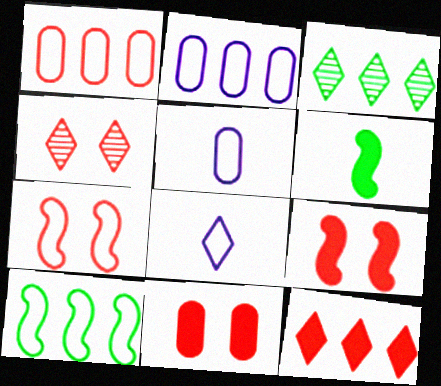[[2, 4, 6], 
[3, 5, 9], 
[4, 7, 11]]